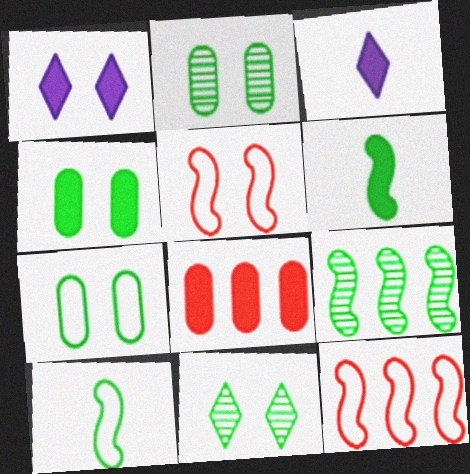[[1, 2, 5], 
[1, 6, 8], 
[2, 3, 12], 
[2, 4, 7]]